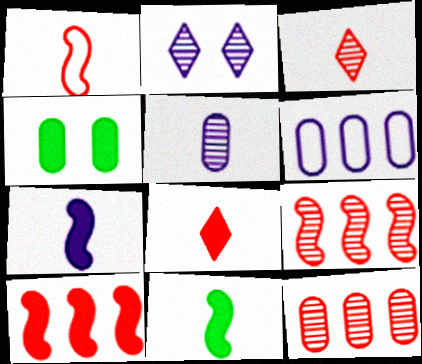[[2, 6, 7]]